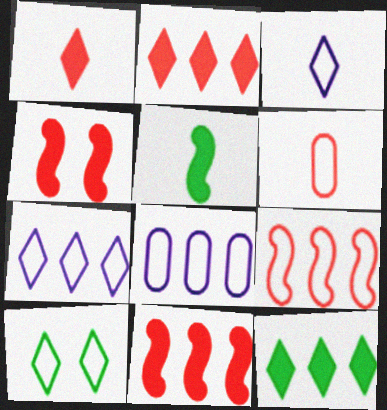[]